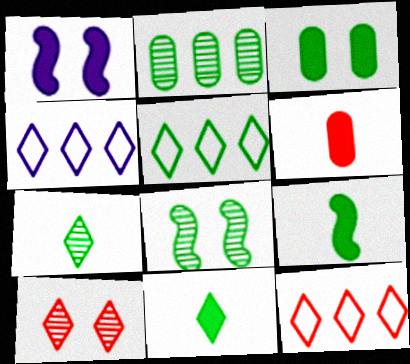[[2, 7, 8], 
[4, 5, 12], 
[4, 6, 8], 
[4, 10, 11]]